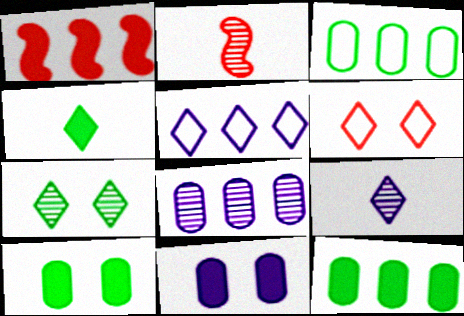[[1, 4, 11], 
[2, 5, 10], 
[2, 7, 8]]